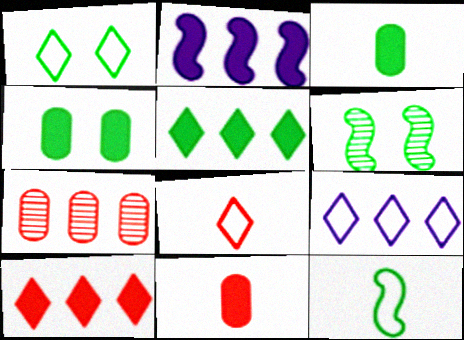[[1, 4, 6], 
[1, 8, 9], 
[6, 9, 11]]